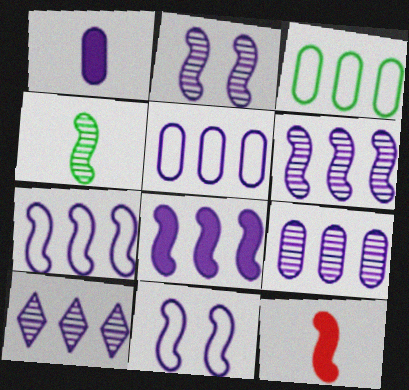[[1, 10, 11], 
[5, 8, 10], 
[6, 7, 8], 
[6, 9, 10]]